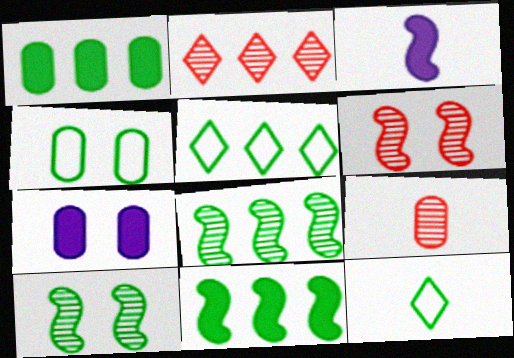[[1, 5, 8], 
[1, 10, 12], 
[2, 3, 4], 
[2, 6, 9], 
[3, 9, 12]]